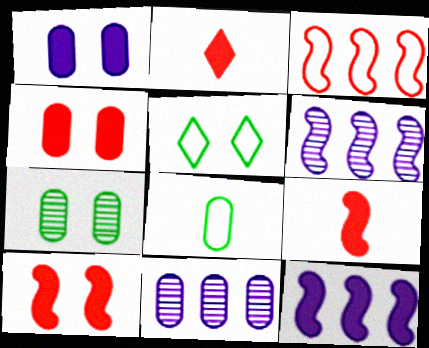[[4, 8, 11], 
[5, 9, 11]]